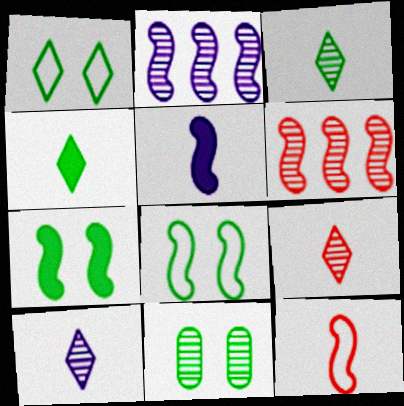[[1, 7, 11], 
[2, 7, 12], 
[2, 9, 11], 
[3, 9, 10], 
[5, 6, 8], 
[6, 10, 11]]